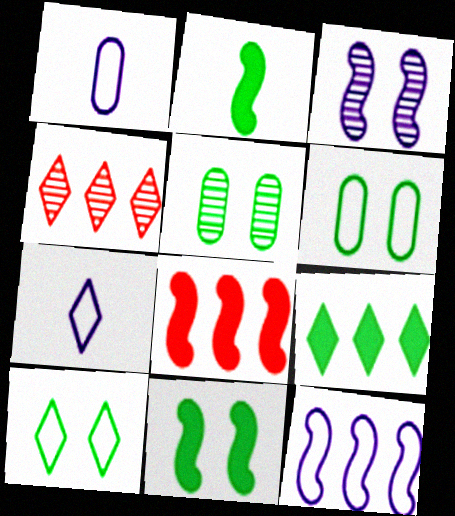[[1, 4, 11], 
[5, 7, 8], 
[5, 10, 11]]